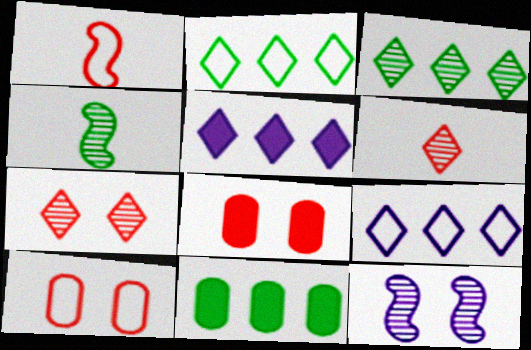[[4, 5, 10], 
[4, 8, 9]]